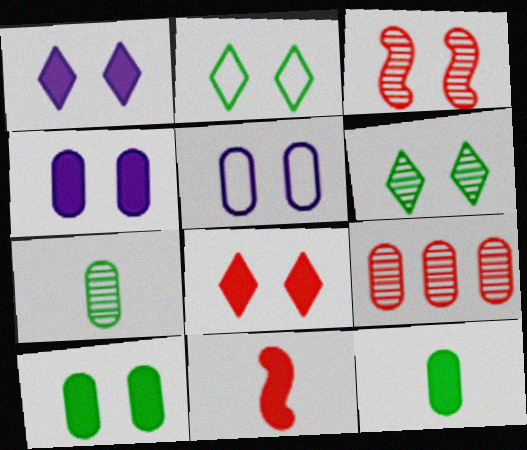[[2, 3, 4], 
[5, 9, 12]]